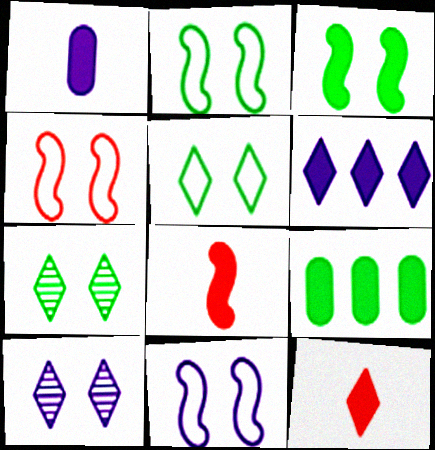[[2, 4, 11]]